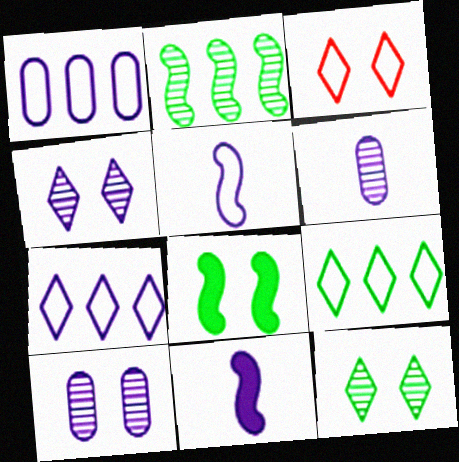[[1, 4, 11], 
[3, 8, 10], 
[7, 10, 11]]